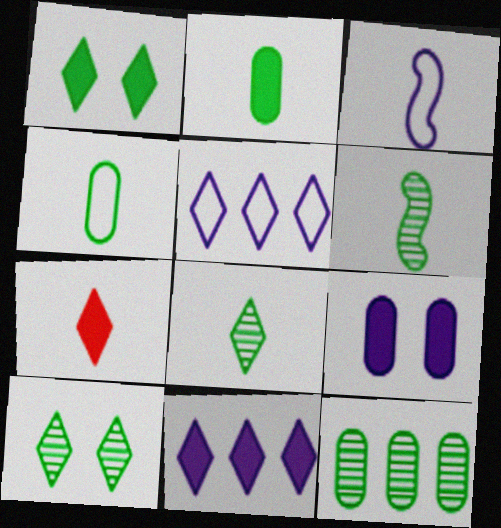[[1, 7, 11], 
[5, 7, 10], 
[6, 10, 12]]